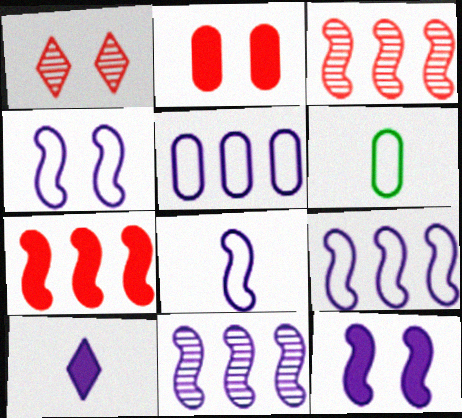[[4, 8, 9], 
[8, 11, 12]]